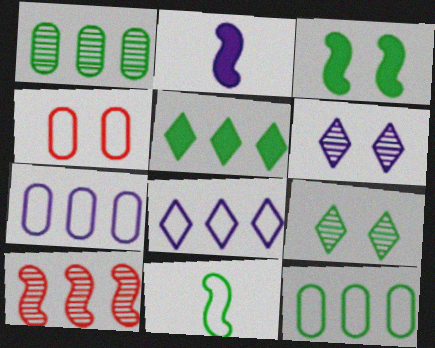[[2, 6, 7], 
[3, 4, 6], 
[4, 8, 11], 
[5, 7, 10]]